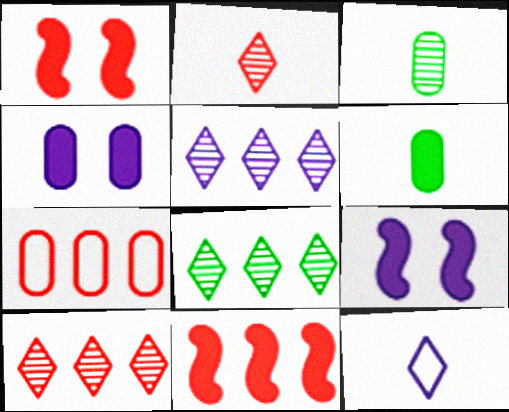[[1, 2, 7], 
[3, 4, 7], 
[5, 8, 10], 
[7, 10, 11]]